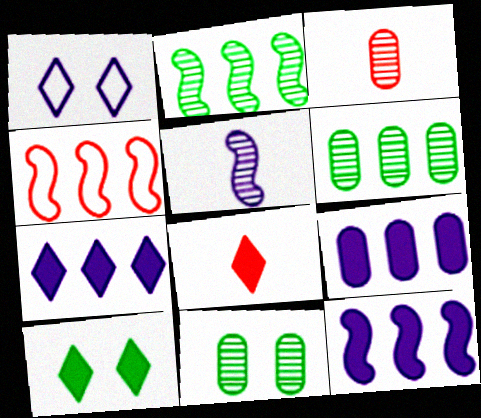[[1, 5, 9], 
[2, 4, 12], 
[4, 6, 7], 
[7, 8, 10], 
[7, 9, 12]]